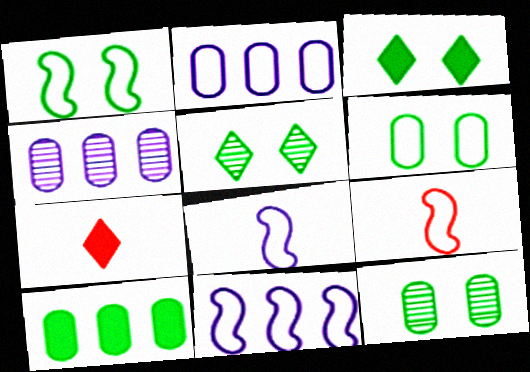[[1, 3, 12], 
[1, 4, 7], 
[1, 9, 11], 
[3, 4, 9], 
[7, 11, 12]]